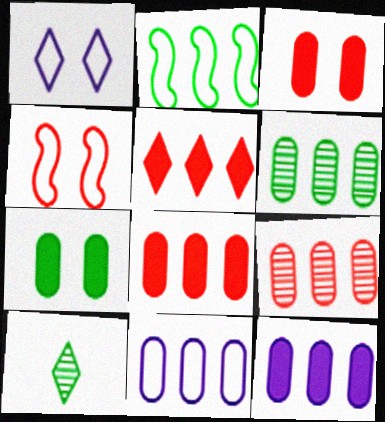[[1, 5, 10], 
[2, 7, 10], 
[4, 10, 12], 
[6, 8, 11]]